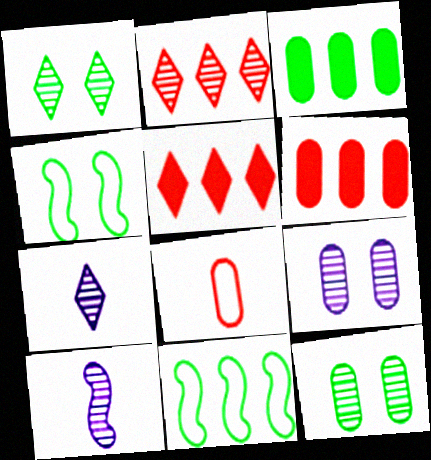[[1, 2, 7], 
[2, 10, 12], 
[3, 8, 9], 
[4, 6, 7]]